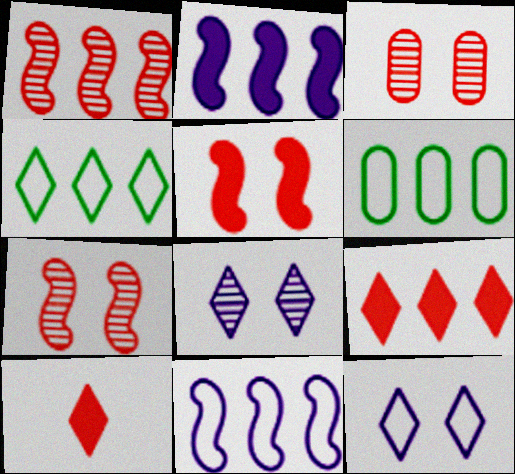[[4, 8, 10]]